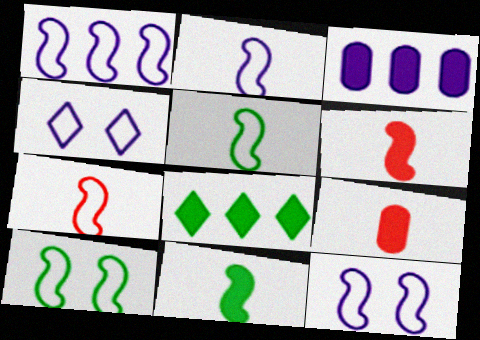[[1, 2, 12], 
[1, 7, 10], 
[2, 5, 7]]